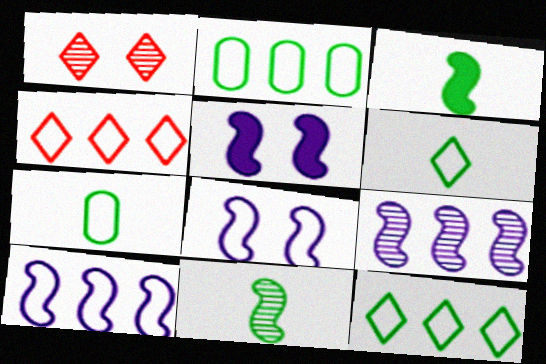[[2, 4, 10], 
[4, 7, 8]]